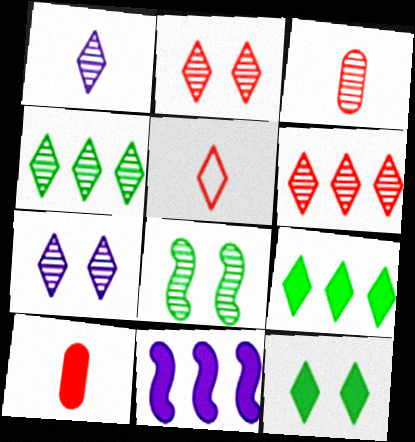[[1, 2, 4], 
[5, 7, 9], 
[10, 11, 12]]